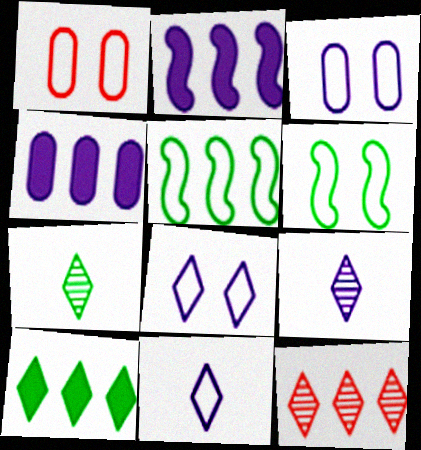[[1, 2, 7], 
[1, 5, 11], 
[1, 6, 8], 
[2, 3, 9], 
[4, 5, 12]]